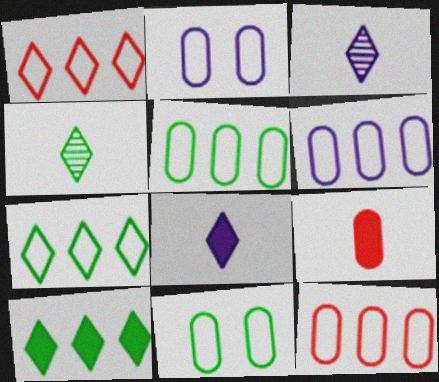[[5, 6, 12]]